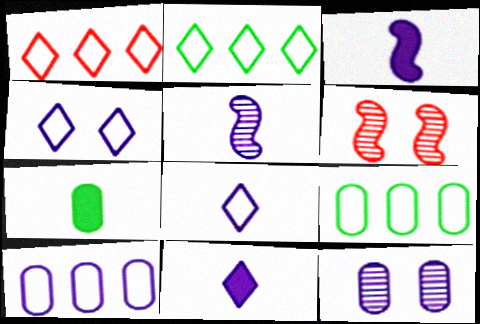[[6, 9, 11]]